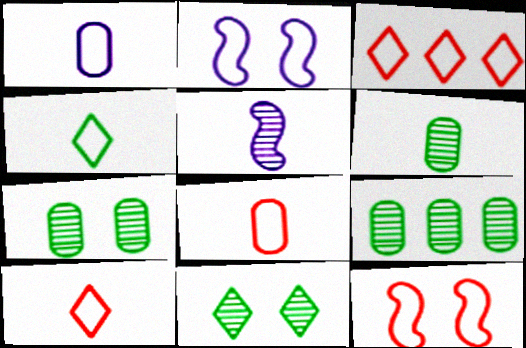[[3, 8, 12], 
[6, 7, 9]]